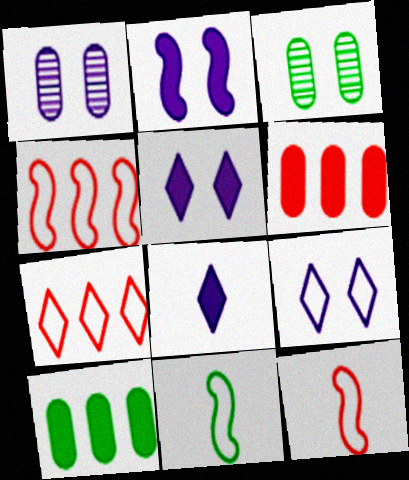[[1, 2, 9], 
[3, 4, 8]]